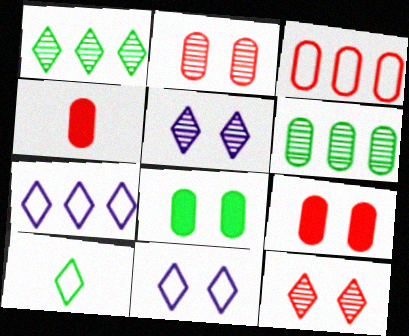[[2, 3, 4]]